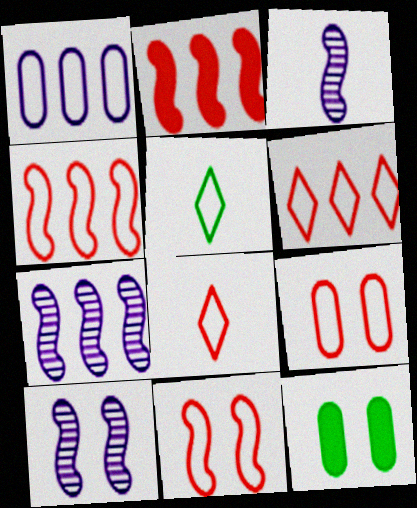[[1, 5, 11], 
[3, 6, 12], 
[3, 7, 10], 
[4, 8, 9], 
[7, 8, 12]]